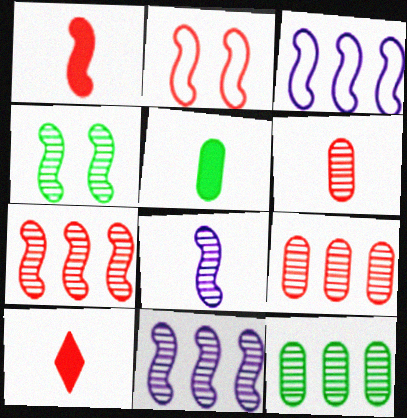[[1, 2, 7], 
[1, 3, 4], 
[2, 9, 10], 
[4, 7, 8]]